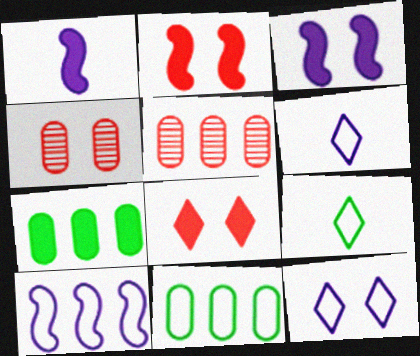[[1, 7, 8], 
[3, 5, 9]]